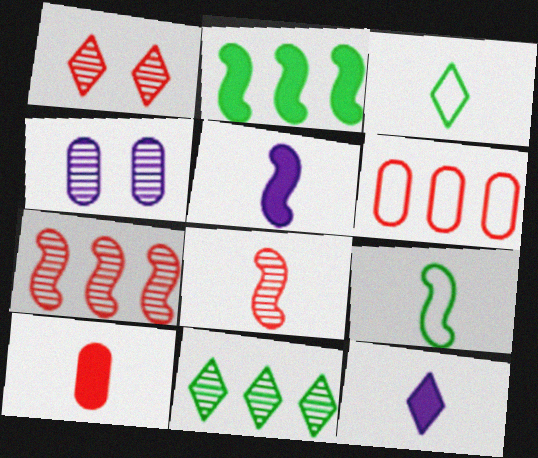[[4, 8, 11], 
[5, 8, 9]]